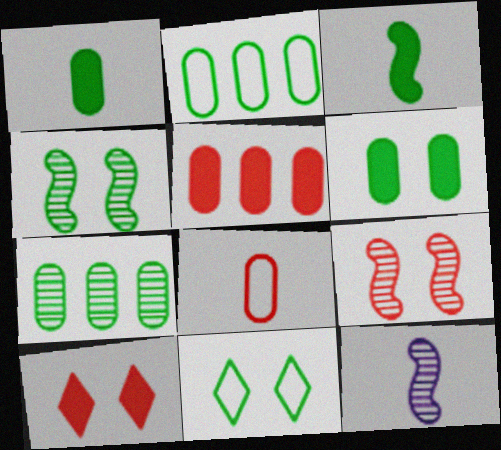[[2, 10, 12], 
[3, 7, 11], 
[4, 6, 11], 
[5, 11, 12]]